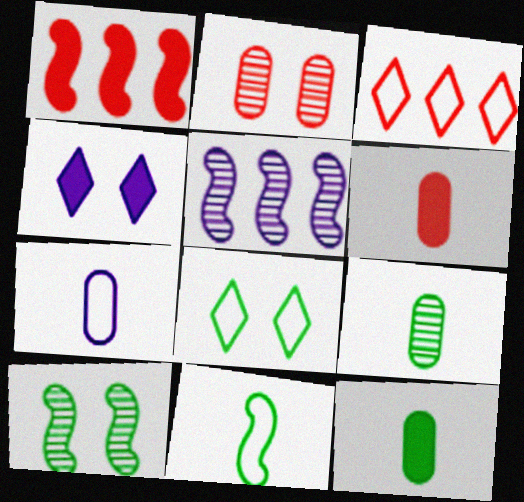[[1, 4, 12], 
[4, 5, 7], 
[5, 6, 8], 
[6, 7, 9]]